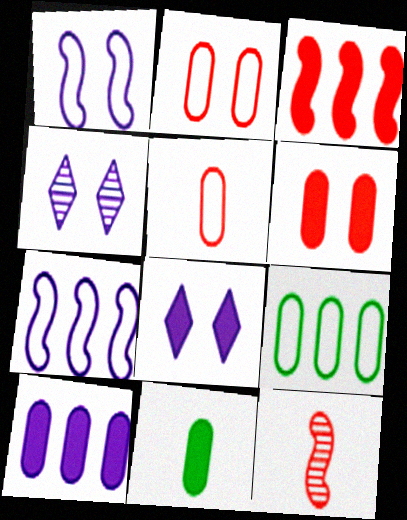[[3, 8, 11], 
[6, 10, 11], 
[8, 9, 12]]